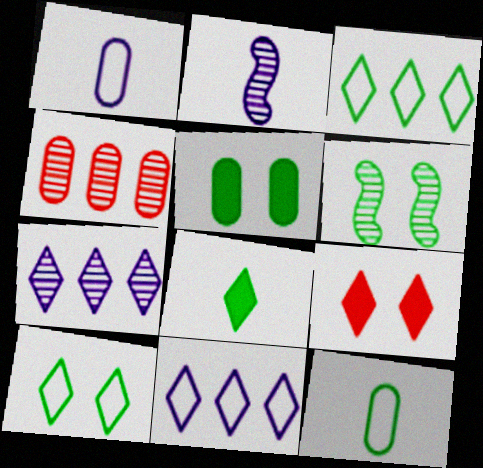[[1, 4, 5], 
[5, 6, 10]]